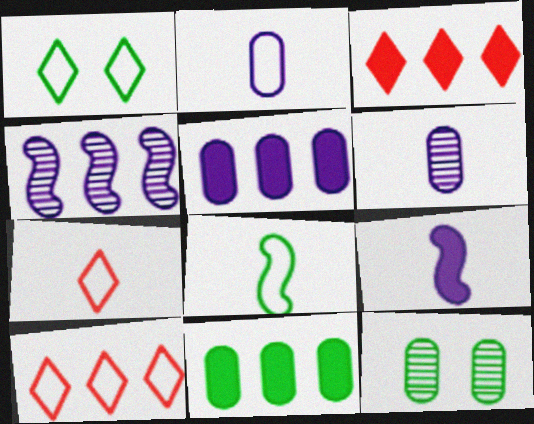[[2, 7, 8], 
[4, 10, 11], 
[9, 10, 12]]